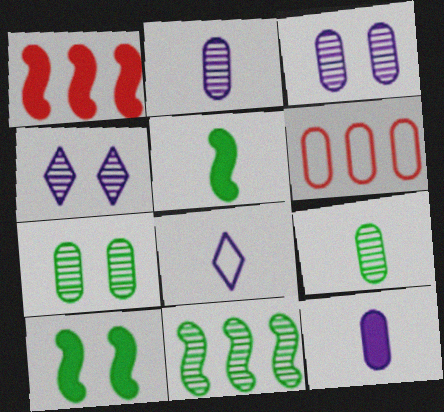[[1, 7, 8], 
[4, 5, 6], 
[6, 7, 12]]